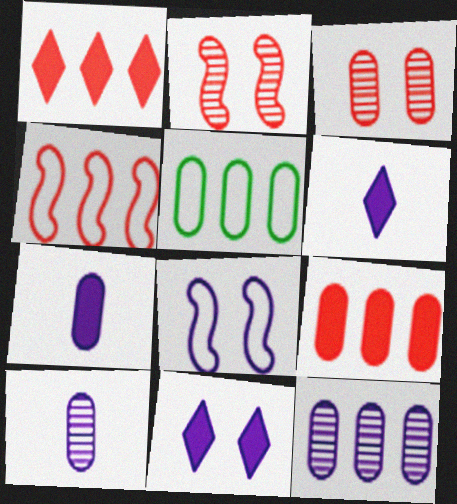[[2, 5, 6], 
[3, 5, 7], 
[5, 9, 12], 
[6, 8, 12]]